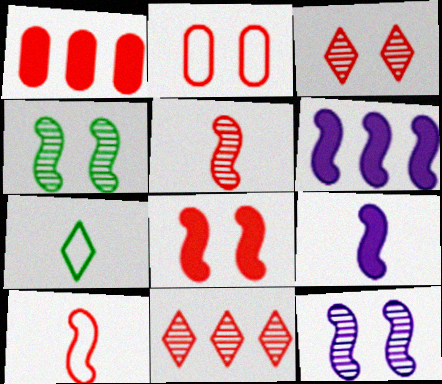[[1, 3, 10], 
[1, 7, 12], 
[2, 3, 8], 
[4, 6, 10]]